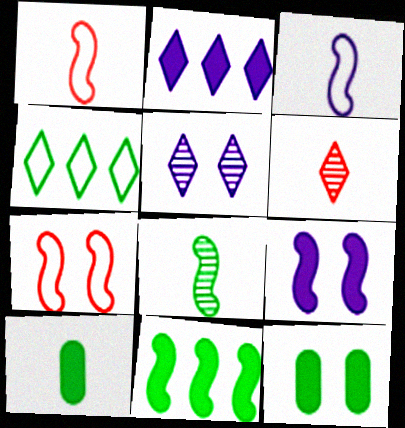[[3, 6, 10], 
[4, 8, 12], 
[5, 7, 12]]